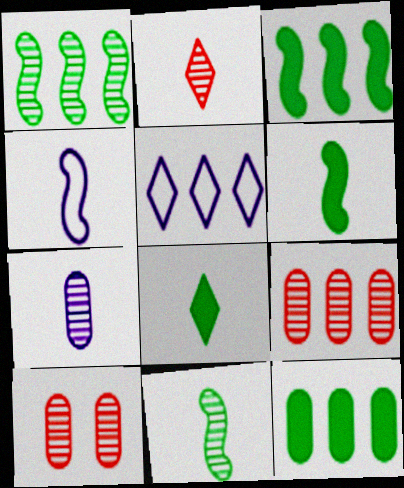[[2, 7, 11], 
[3, 5, 9], 
[5, 6, 10]]